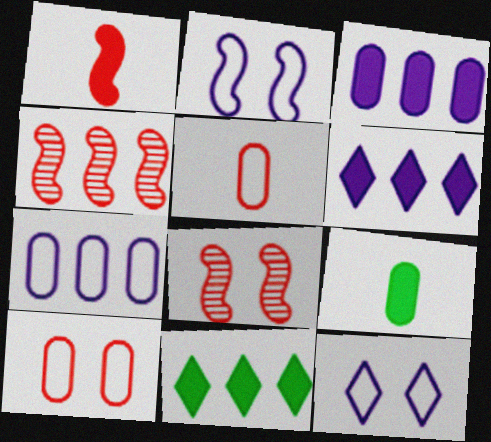[[4, 7, 11], 
[4, 9, 12]]